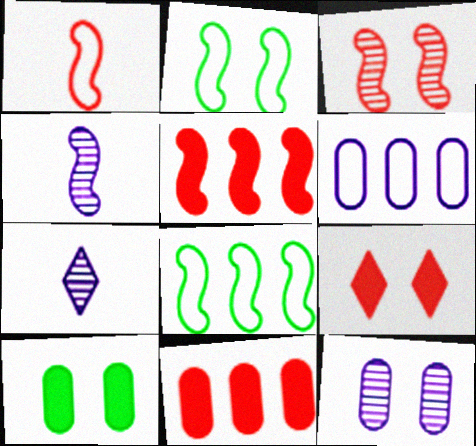[[1, 3, 5], 
[2, 4, 5], 
[2, 7, 11], 
[2, 9, 12]]